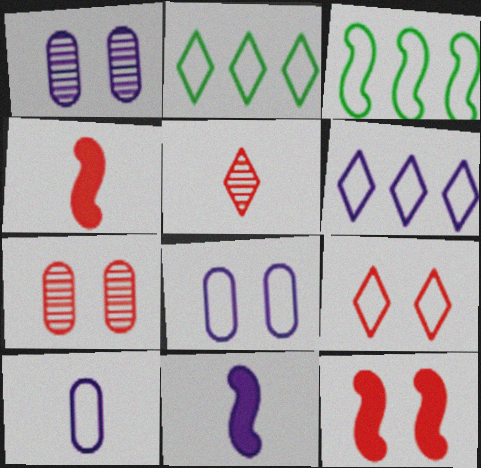[[1, 2, 4], 
[1, 6, 11], 
[2, 7, 11], 
[3, 9, 10], 
[7, 9, 12]]